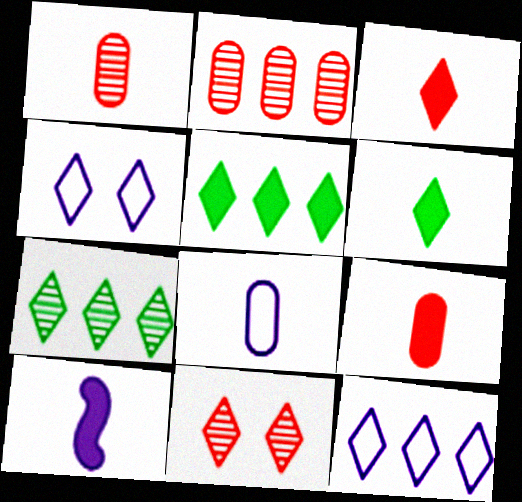[[3, 4, 7], 
[6, 9, 10], 
[6, 11, 12]]